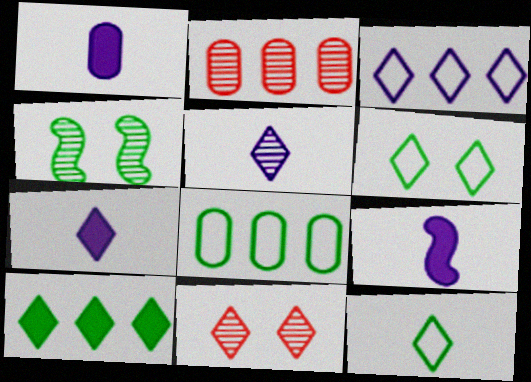[[1, 7, 9], 
[2, 4, 5], 
[2, 6, 9], 
[8, 9, 11]]